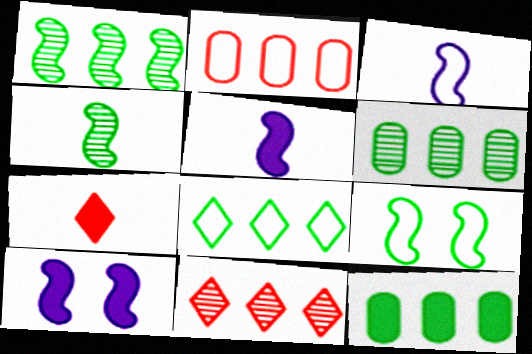[[1, 8, 12], 
[7, 10, 12]]